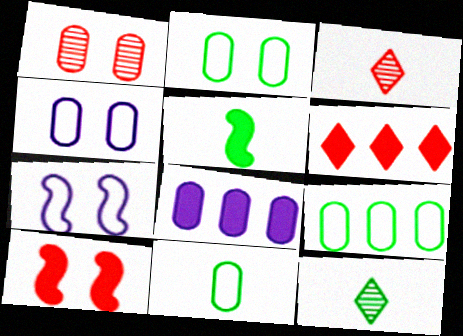[[1, 8, 11], 
[2, 9, 11], 
[5, 11, 12]]